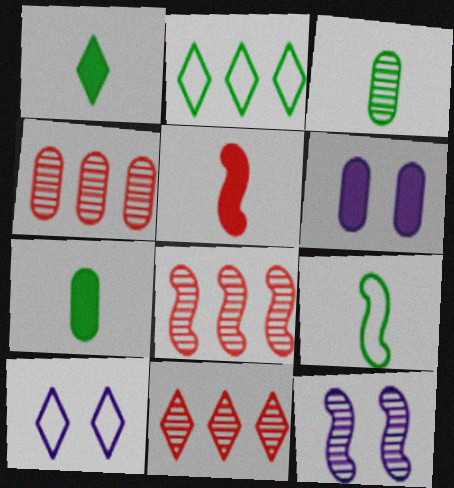[[1, 3, 9], 
[1, 10, 11], 
[3, 11, 12], 
[4, 8, 11], 
[6, 9, 11], 
[6, 10, 12], 
[7, 8, 10]]